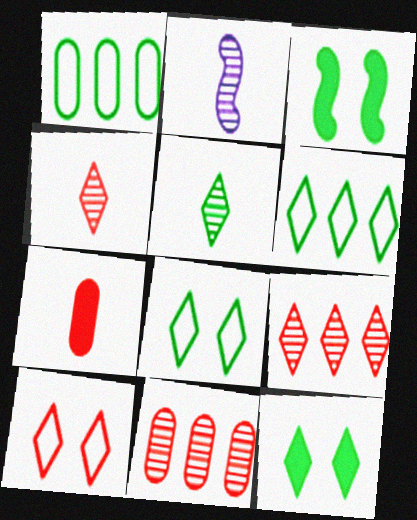[[1, 3, 5], 
[5, 6, 12]]